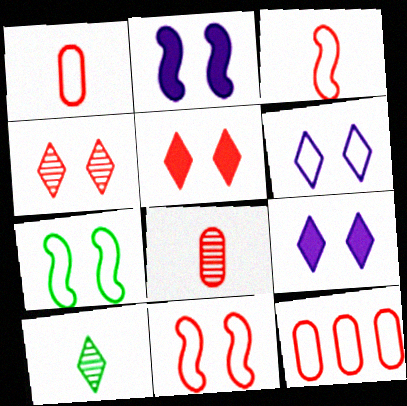[[2, 10, 12]]